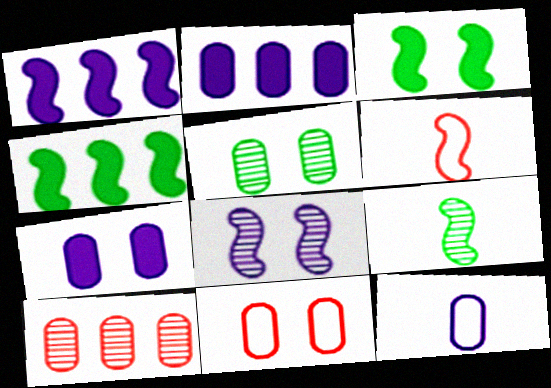[[4, 6, 8], 
[5, 7, 11]]